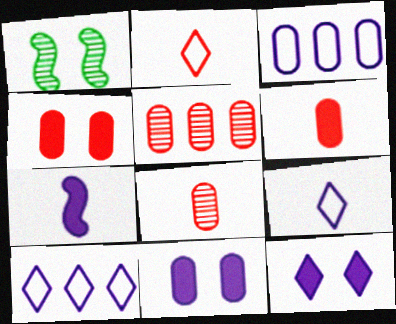[[1, 6, 10]]